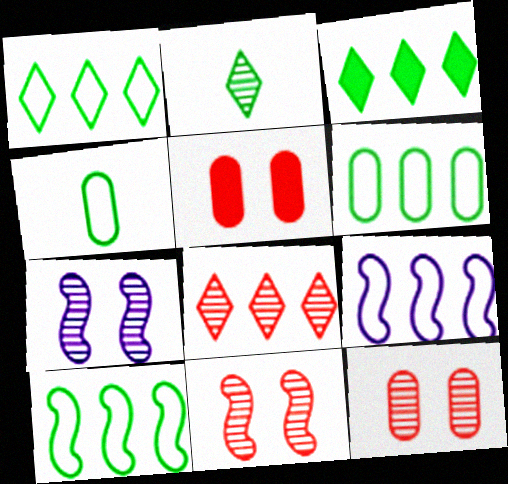[[1, 6, 10], 
[2, 5, 9]]